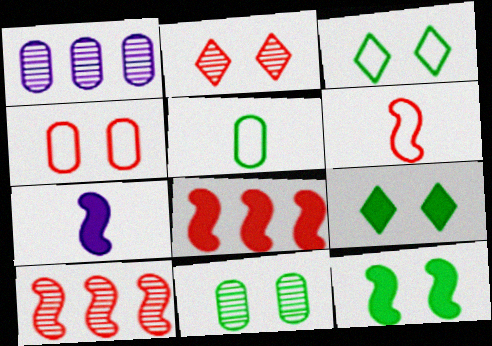[[1, 6, 9], 
[3, 11, 12], 
[7, 8, 12]]